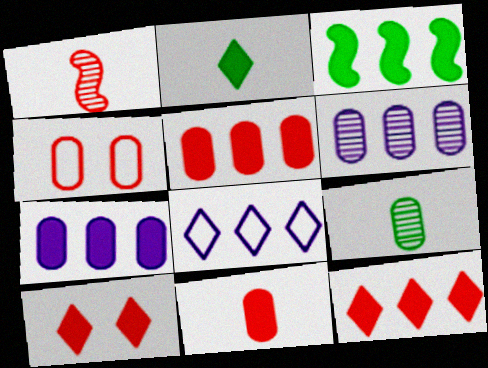[[1, 4, 12], 
[3, 7, 12], 
[4, 7, 9]]